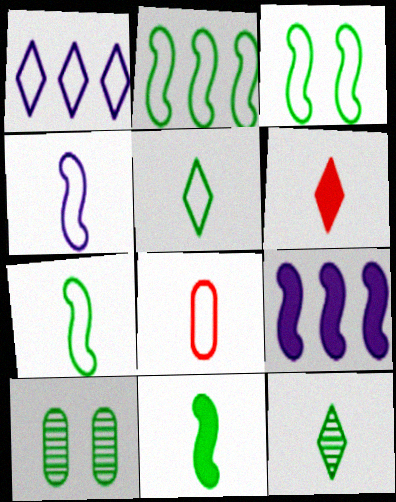[[1, 3, 8], 
[2, 3, 7], 
[4, 5, 8]]